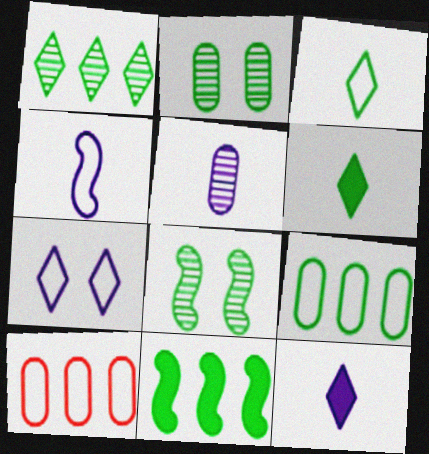[[1, 9, 11], 
[2, 3, 11], 
[4, 5, 12], 
[6, 8, 9], 
[8, 10, 12]]